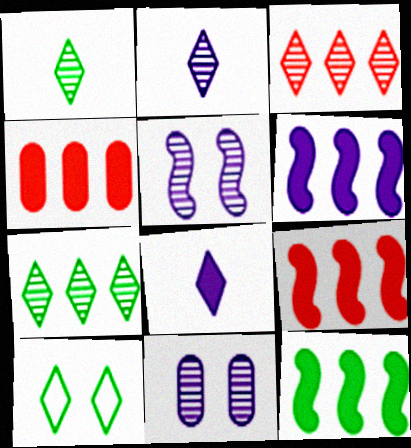[[3, 8, 10], 
[6, 9, 12]]